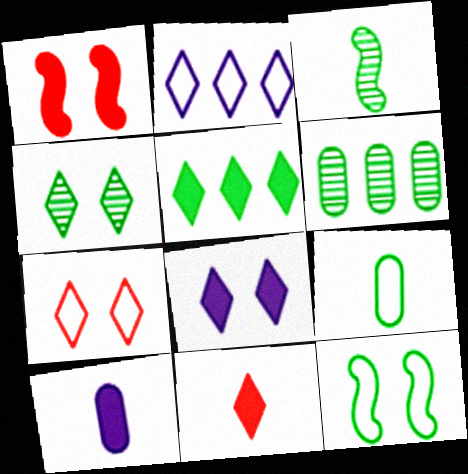[[1, 5, 10], 
[2, 4, 11], 
[3, 4, 6], 
[4, 7, 8], 
[5, 8, 11]]